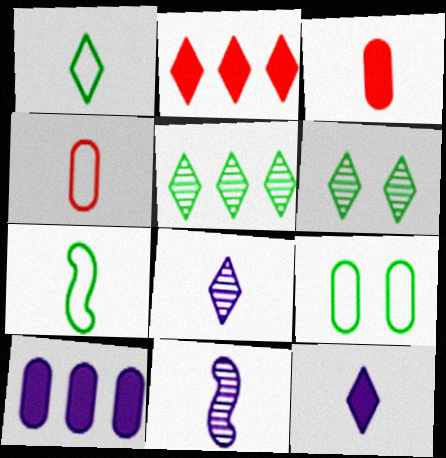[[1, 3, 11], 
[2, 9, 11], 
[3, 7, 8]]